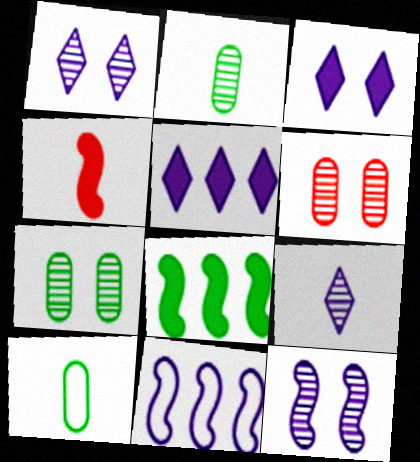[[4, 9, 10]]